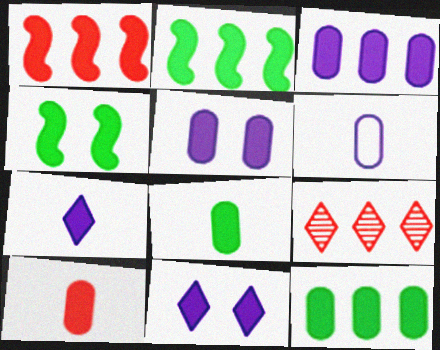[[1, 8, 11], 
[2, 10, 11], 
[4, 6, 9], 
[5, 10, 12]]